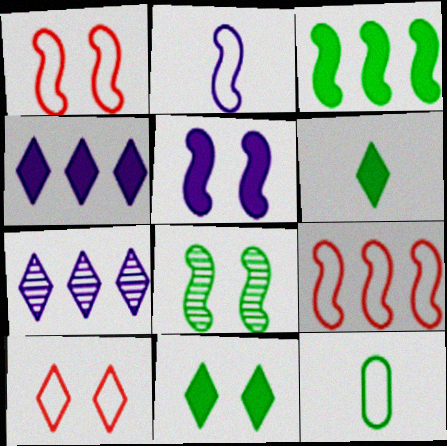[[1, 5, 8], 
[6, 7, 10]]